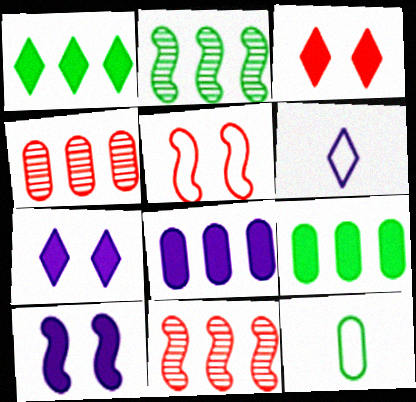[[7, 11, 12]]